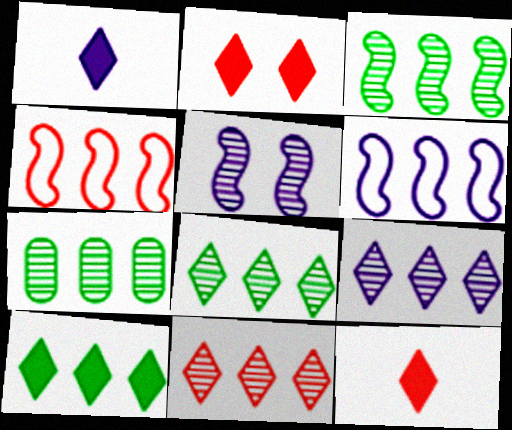[[1, 2, 10], 
[3, 7, 8], 
[8, 9, 11]]